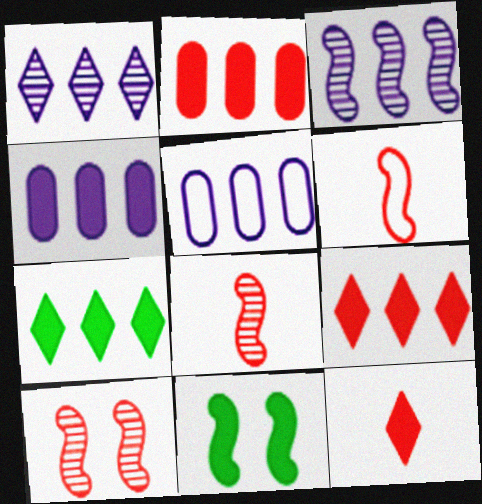[[3, 6, 11], 
[4, 11, 12]]